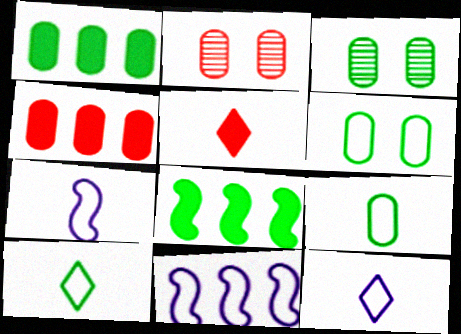[[1, 3, 9], 
[2, 8, 12], 
[3, 5, 11], 
[3, 8, 10]]